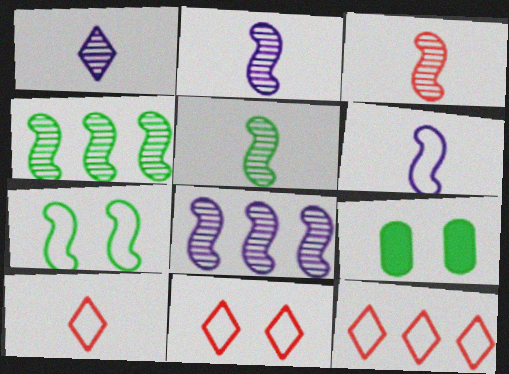[[2, 3, 5], 
[2, 9, 12], 
[8, 9, 10], 
[10, 11, 12]]